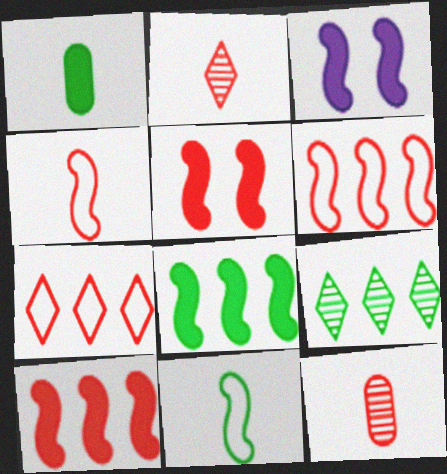[[5, 7, 12]]